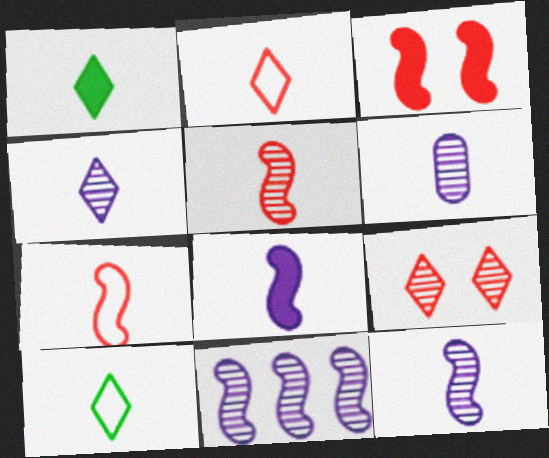[[1, 2, 4], 
[1, 6, 7], 
[4, 6, 12]]